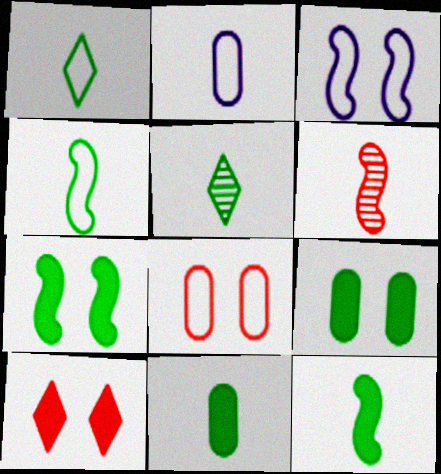[[4, 5, 11]]